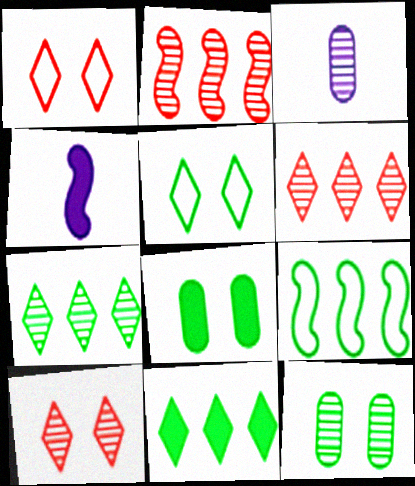[]